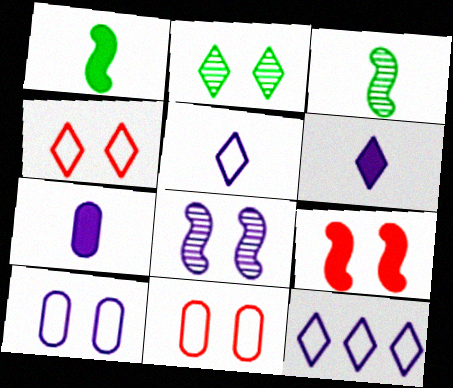[[2, 9, 10], 
[7, 8, 12]]